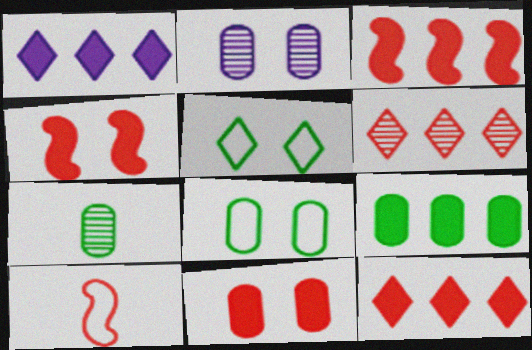[[1, 3, 9], 
[2, 4, 5], 
[2, 8, 11], 
[6, 10, 11], 
[7, 8, 9]]